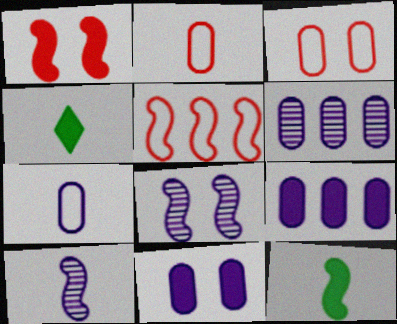[[1, 4, 9], 
[2, 4, 10], 
[5, 8, 12], 
[6, 7, 11]]